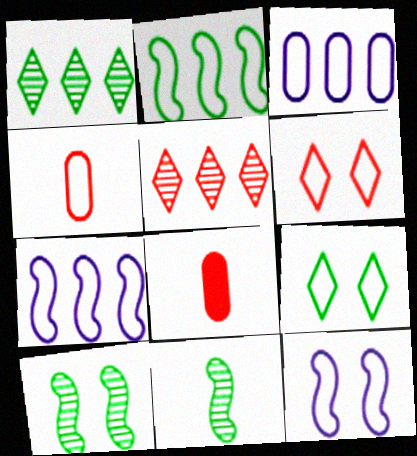[[1, 8, 12], 
[4, 7, 9]]